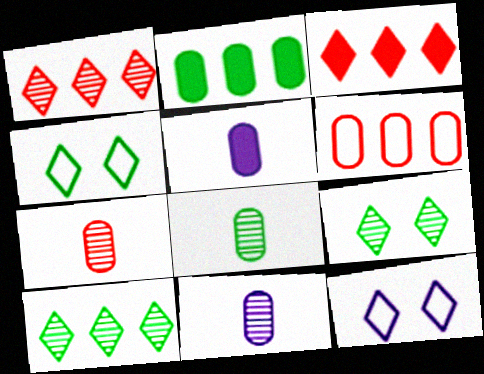[[7, 8, 11]]